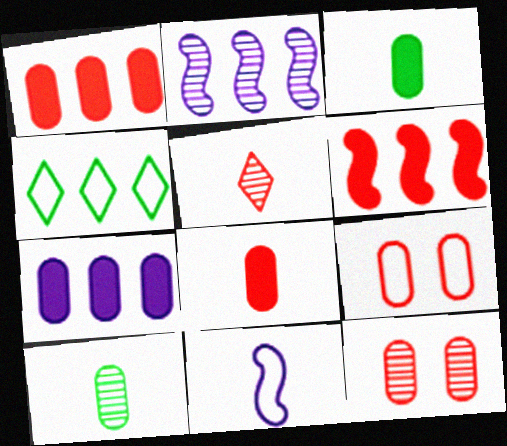[[1, 2, 4], 
[3, 5, 11], 
[4, 9, 11], 
[5, 6, 9], 
[7, 9, 10]]